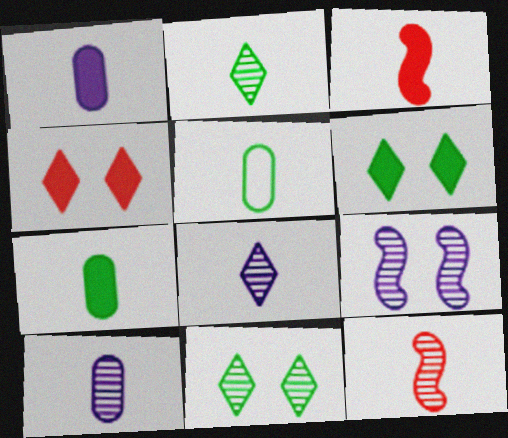[[2, 10, 12], 
[3, 5, 8]]